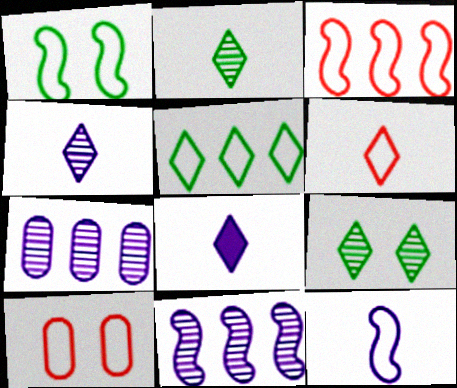[[1, 3, 12], 
[2, 6, 8], 
[3, 6, 10], 
[5, 10, 12]]